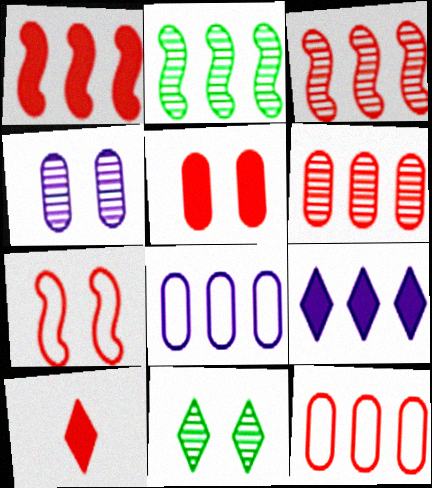[[1, 5, 10], 
[2, 9, 12], 
[6, 7, 10]]